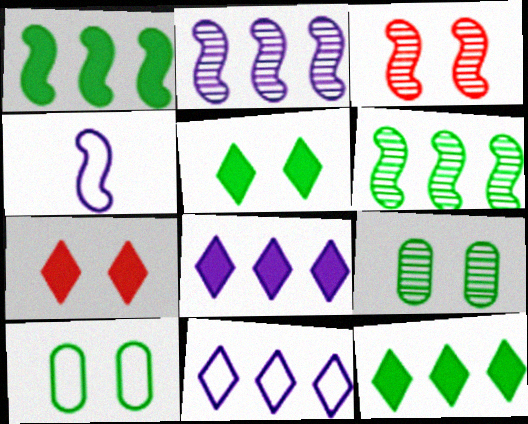[[1, 3, 4]]